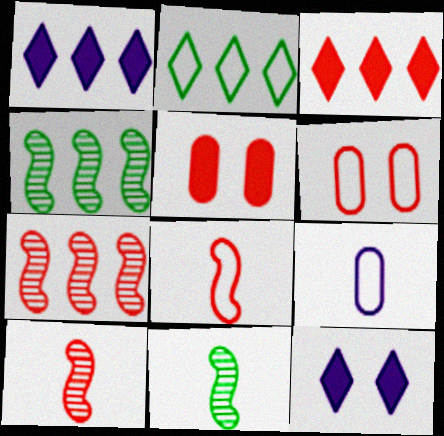[[1, 6, 11], 
[3, 6, 10]]